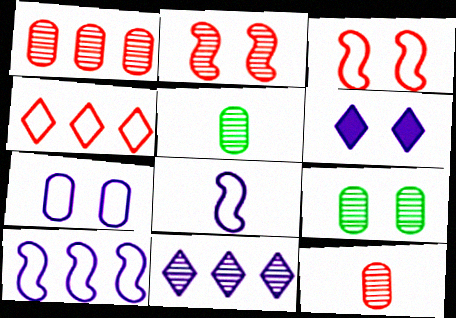[[2, 5, 11], 
[3, 6, 9]]